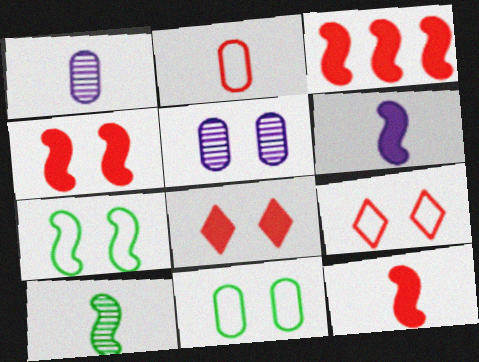[[3, 4, 12], 
[5, 7, 8]]